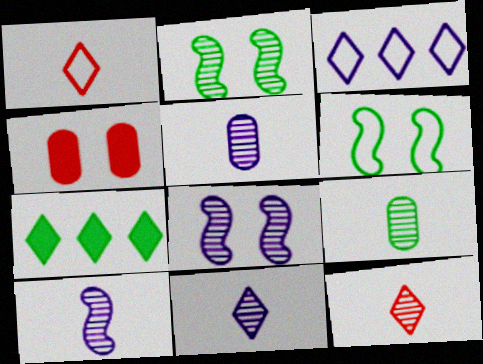[[5, 10, 11], 
[6, 7, 9], 
[9, 10, 12]]